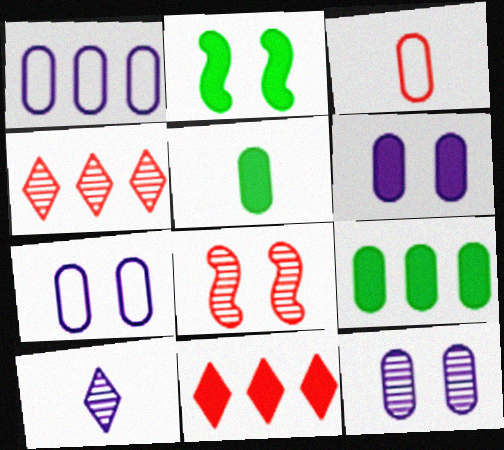[[3, 8, 11], 
[3, 9, 12], 
[6, 7, 12]]